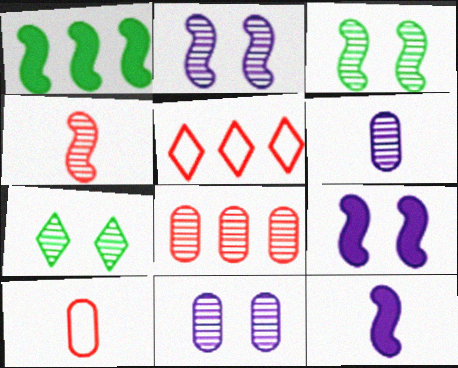[]